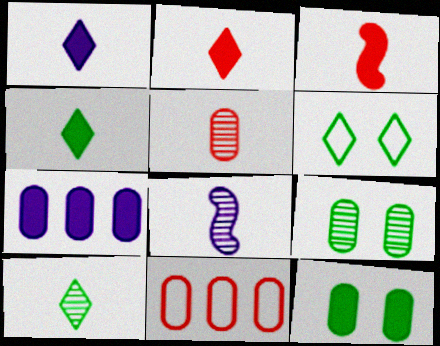[[1, 2, 4], 
[5, 8, 10]]